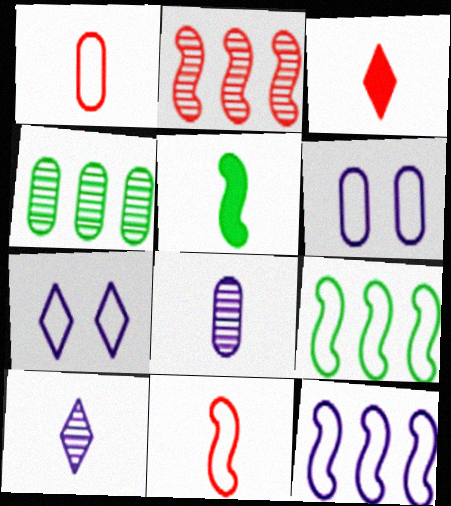[[1, 5, 10], 
[1, 7, 9]]